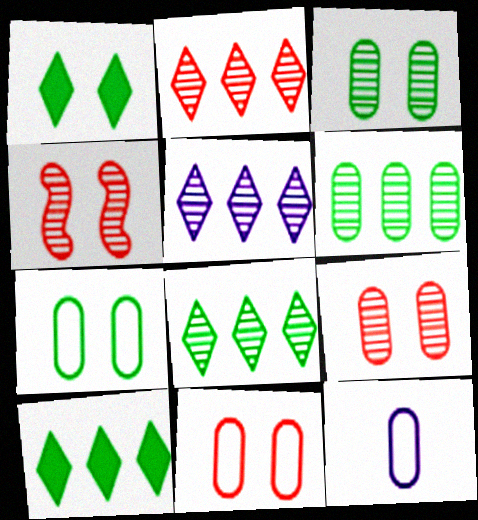[[2, 5, 8], 
[4, 10, 12]]